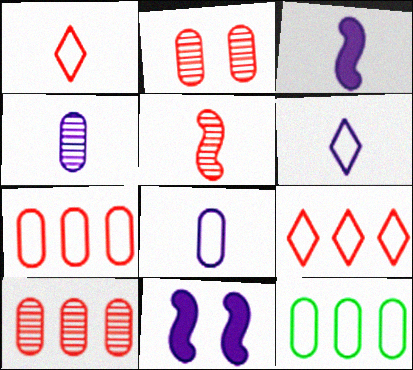[[3, 4, 6]]